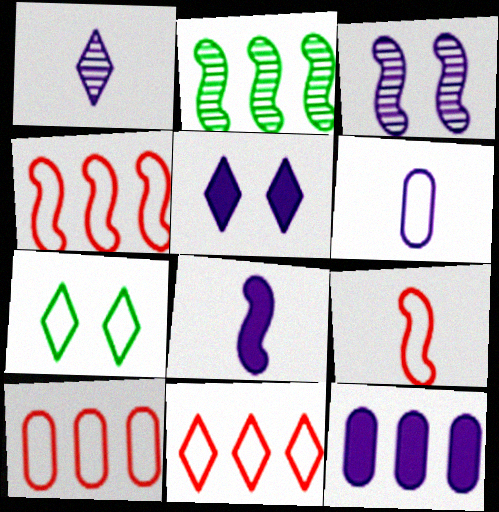[[1, 6, 8], 
[2, 11, 12], 
[4, 6, 7], 
[4, 10, 11], 
[5, 8, 12]]